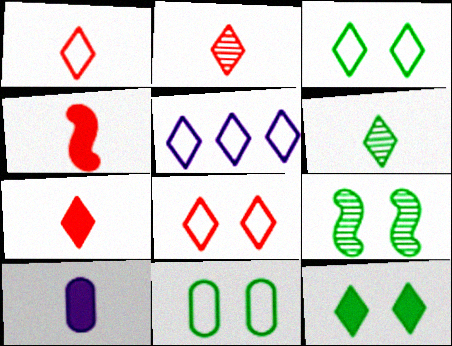[[1, 2, 7], 
[1, 3, 5], 
[2, 5, 12], 
[9, 11, 12]]